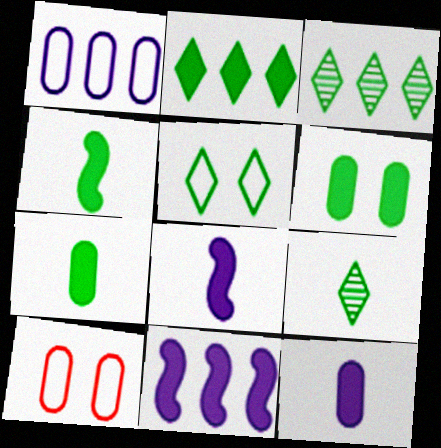[[2, 4, 6], 
[2, 5, 9], 
[3, 8, 10], 
[9, 10, 11]]